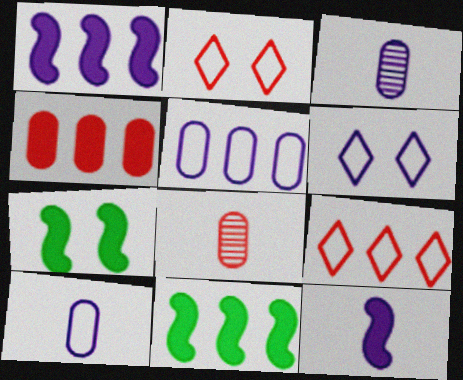[[1, 3, 6], 
[2, 3, 11], 
[3, 7, 9], 
[6, 8, 11]]